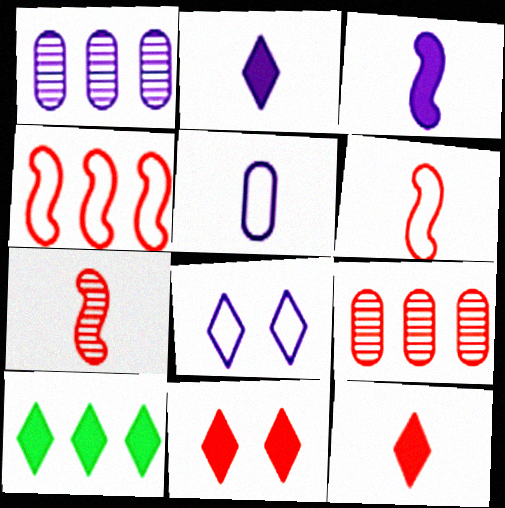[[1, 3, 8], 
[1, 4, 10], 
[2, 10, 11], 
[6, 9, 11]]